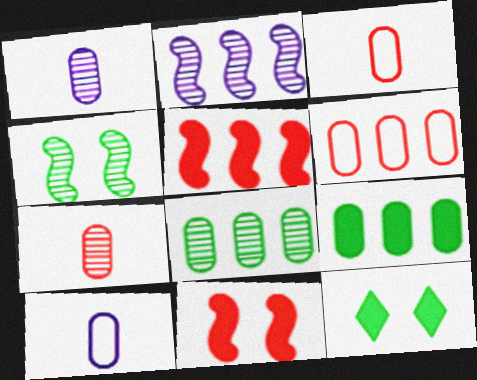[[2, 3, 12]]